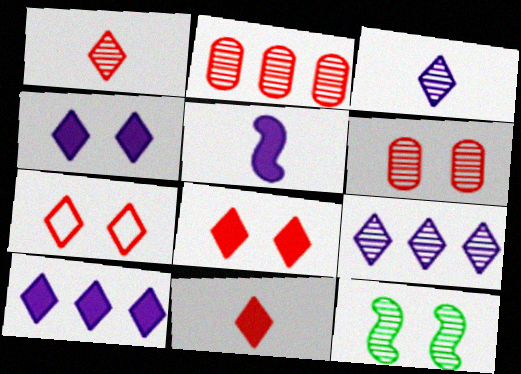[[2, 3, 12]]